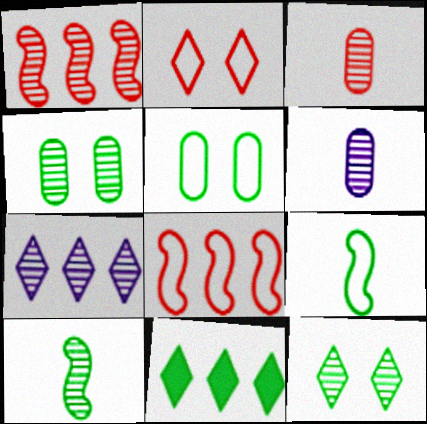[[1, 6, 12], 
[4, 9, 11], 
[5, 10, 11]]